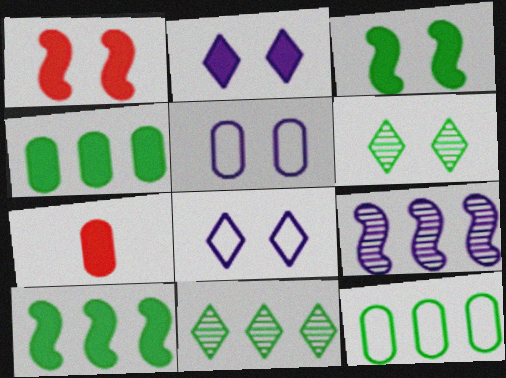[[1, 5, 6], 
[2, 7, 10], 
[10, 11, 12]]